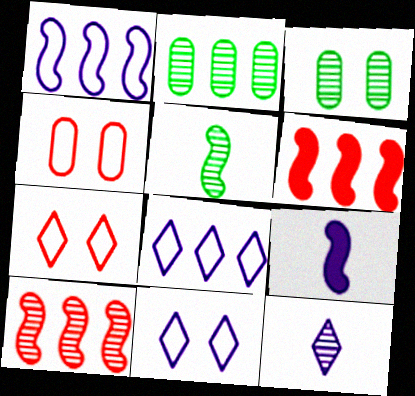[[2, 6, 8], 
[2, 7, 9], 
[3, 10, 12]]